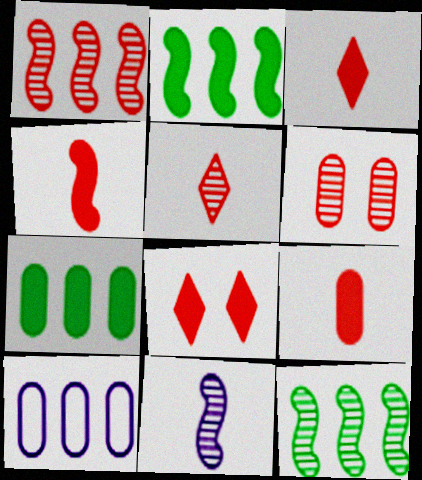[[1, 5, 6], 
[3, 4, 9]]